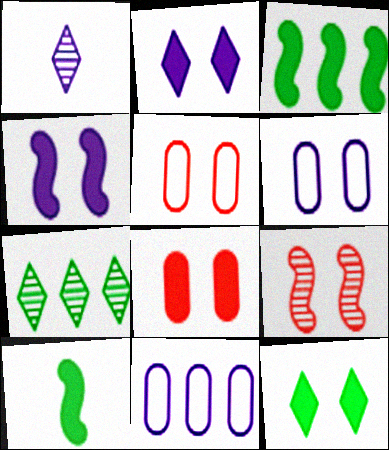[[1, 3, 5], 
[1, 4, 11], 
[4, 8, 12], 
[6, 9, 12]]